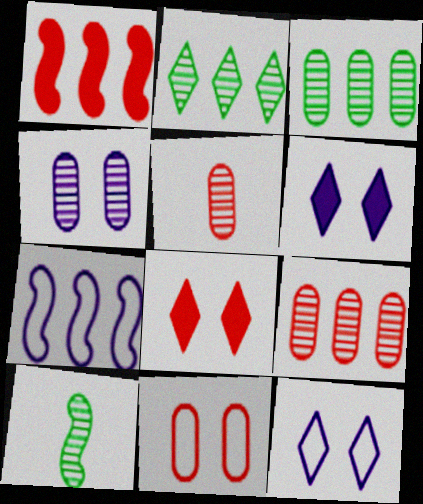[[3, 4, 5]]